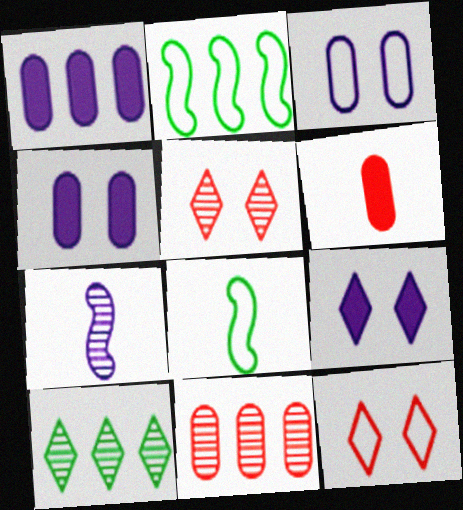[[1, 5, 8], 
[8, 9, 11]]